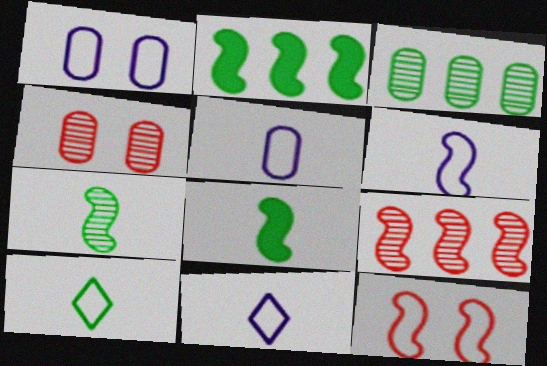[[2, 4, 11], 
[5, 6, 11]]